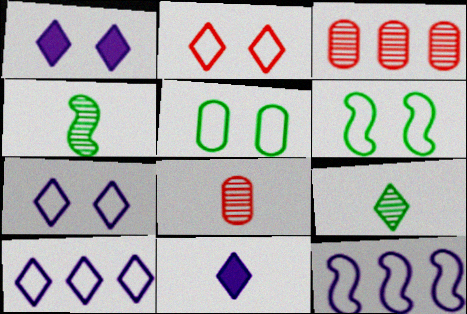[[3, 6, 11]]